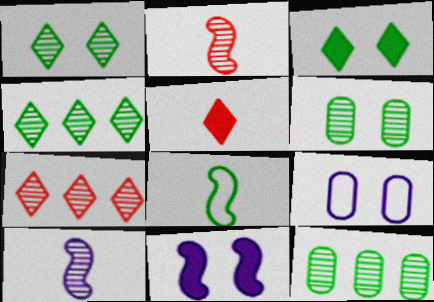[[3, 8, 12], 
[6, 7, 10]]